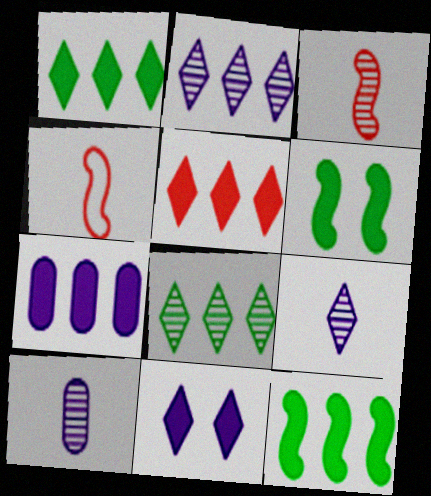[[5, 7, 12]]